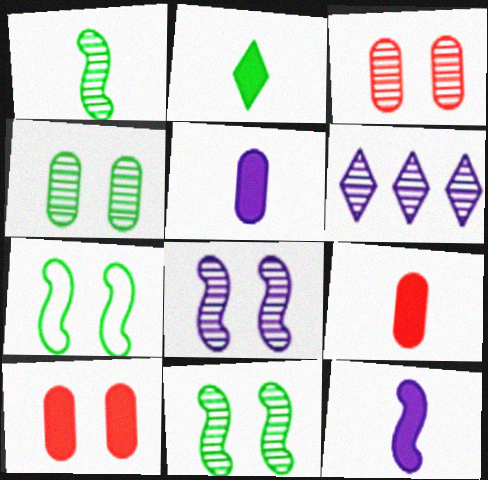[[1, 3, 6], 
[2, 9, 12], 
[6, 7, 9]]